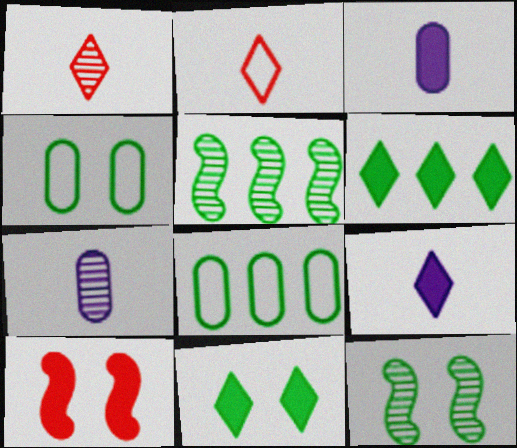[[3, 6, 10], 
[4, 11, 12], 
[5, 6, 8]]